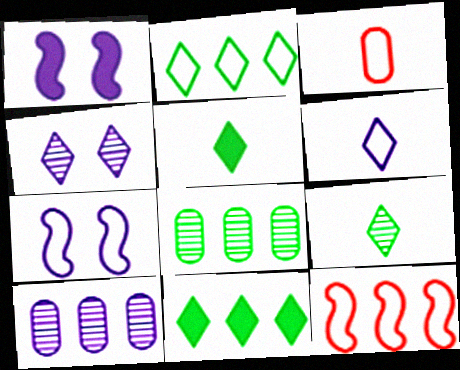[[1, 6, 10], 
[2, 3, 7], 
[10, 11, 12]]